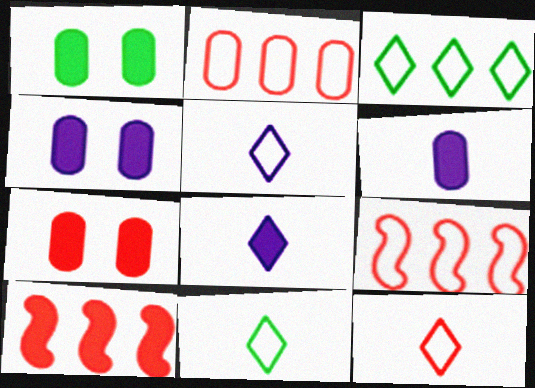[[1, 4, 7], 
[1, 8, 10], 
[5, 11, 12]]